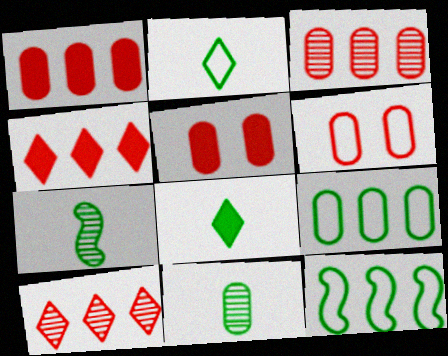[]